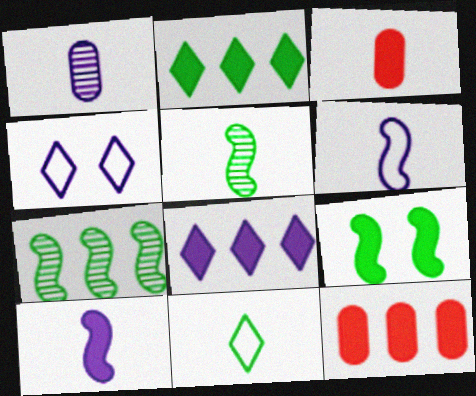[[3, 4, 7], 
[3, 8, 9], 
[4, 5, 12]]